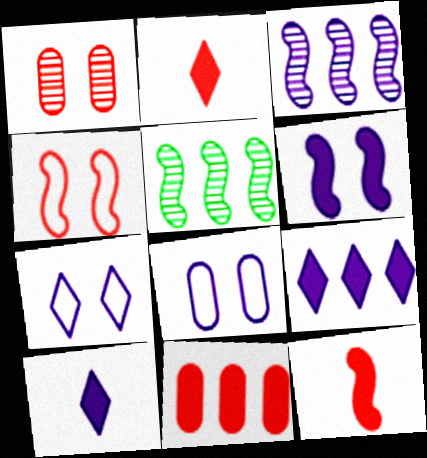[[2, 5, 8], 
[3, 8, 10]]